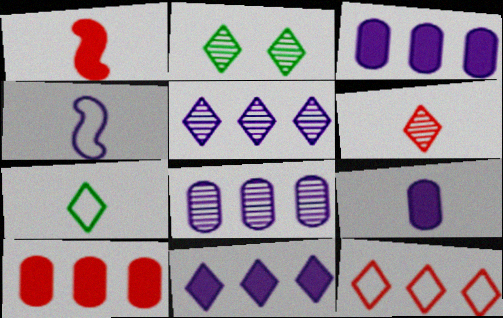[[2, 4, 10], 
[2, 5, 6]]